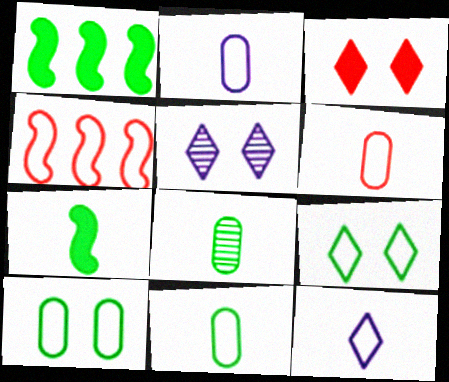[[1, 5, 6], 
[1, 8, 9], 
[2, 4, 9], 
[2, 6, 11], 
[3, 5, 9], 
[4, 10, 12]]